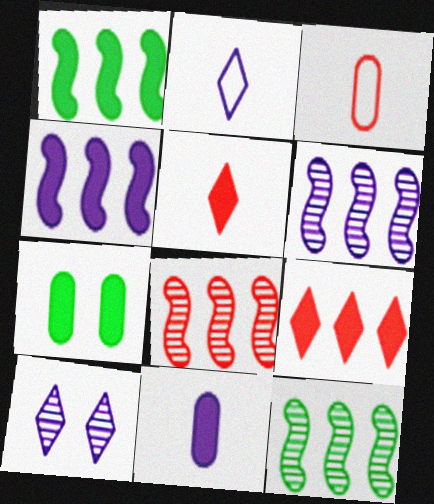[[1, 3, 10], 
[2, 7, 8], 
[4, 5, 7], 
[6, 8, 12]]